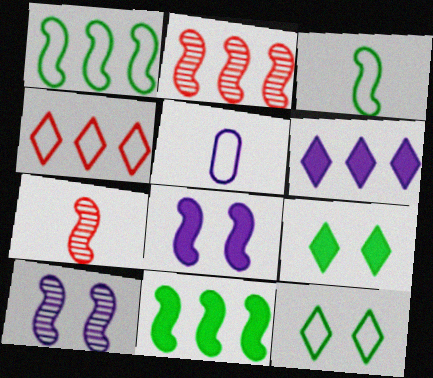[[1, 7, 8], 
[2, 3, 8], 
[2, 5, 9], 
[5, 6, 10]]